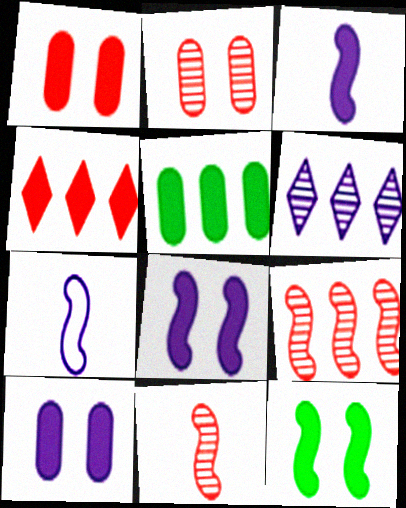[[6, 7, 10], 
[7, 9, 12]]